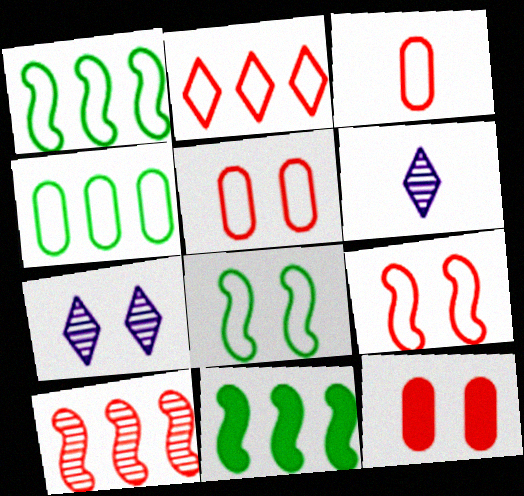[[1, 6, 12], 
[2, 3, 9], 
[3, 7, 11], 
[5, 6, 11], 
[7, 8, 12]]